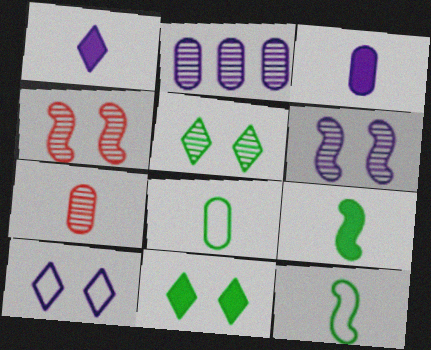[[1, 7, 12], 
[3, 7, 8]]